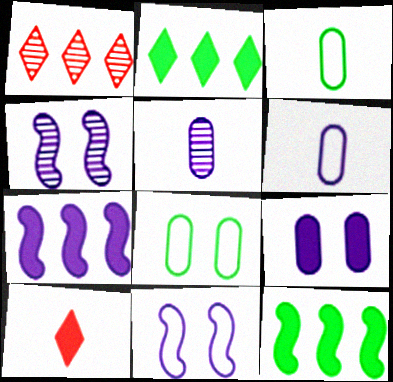[[9, 10, 12]]